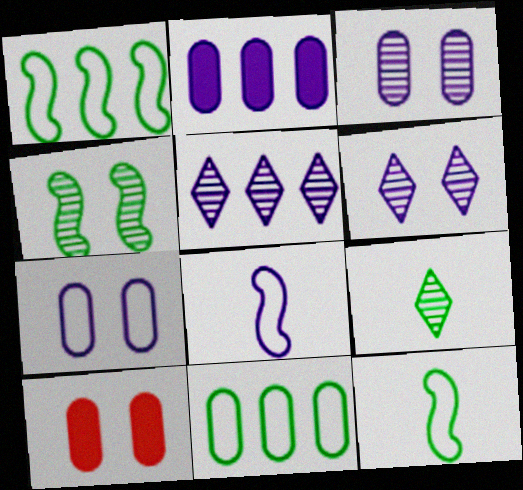[[2, 6, 8], 
[5, 10, 12]]